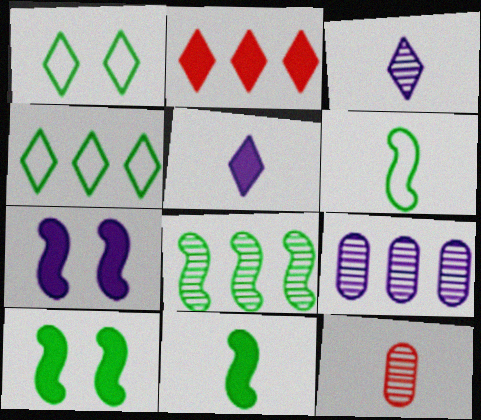[[1, 2, 3], 
[4, 7, 12], 
[5, 6, 12], 
[6, 8, 10]]